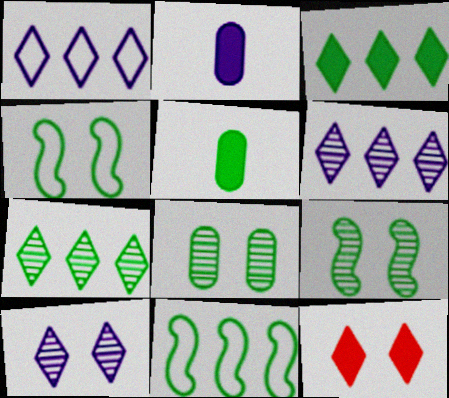[[4, 5, 7]]